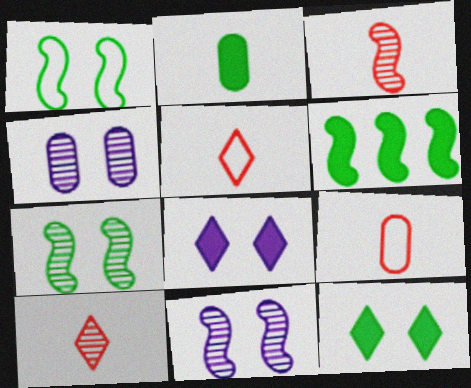[[2, 6, 12], 
[4, 5, 6]]